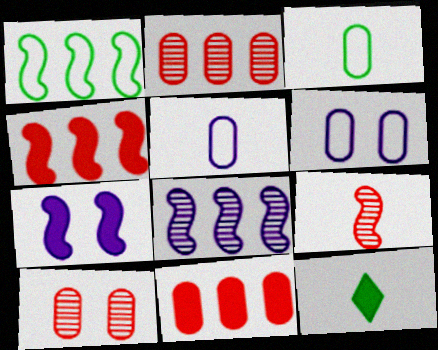[[1, 4, 8], 
[1, 7, 9], 
[5, 9, 12], 
[7, 11, 12]]